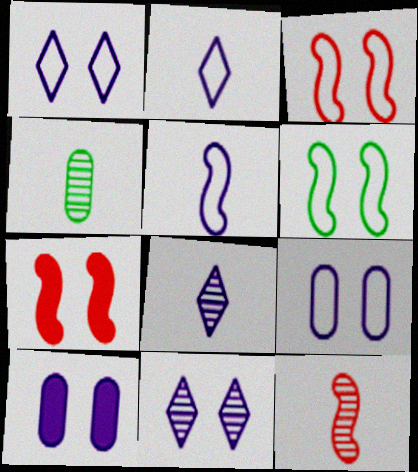[[4, 8, 12]]